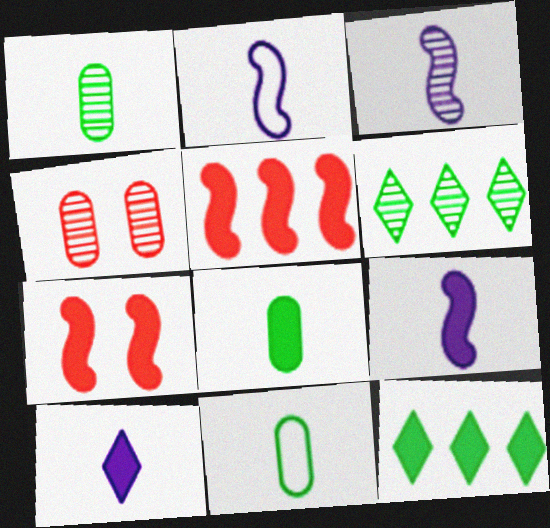[[1, 8, 11], 
[2, 3, 9], 
[2, 4, 12], 
[3, 4, 6]]